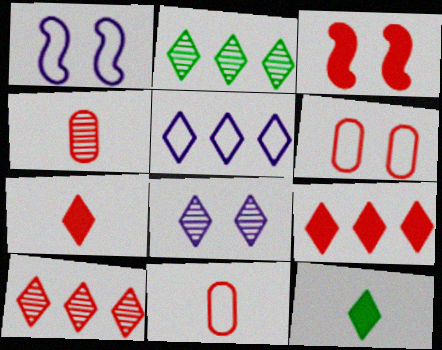[[2, 5, 9], 
[3, 10, 11]]